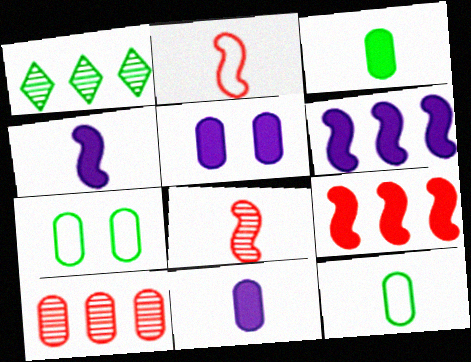[[1, 2, 5], 
[5, 10, 12], 
[7, 10, 11]]